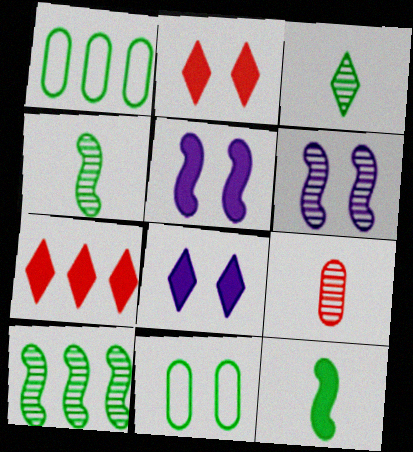[[2, 6, 11]]